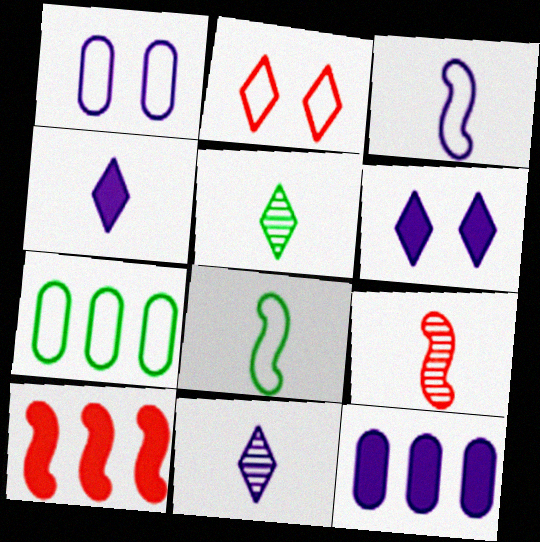[[1, 5, 10], 
[2, 3, 7], 
[6, 7, 9]]